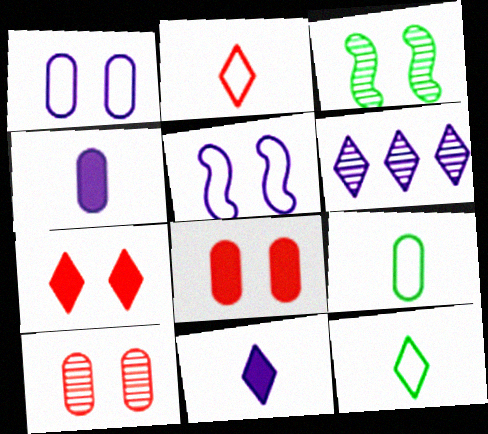[[1, 3, 7], 
[4, 5, 6], 
[6, 7, 12]]